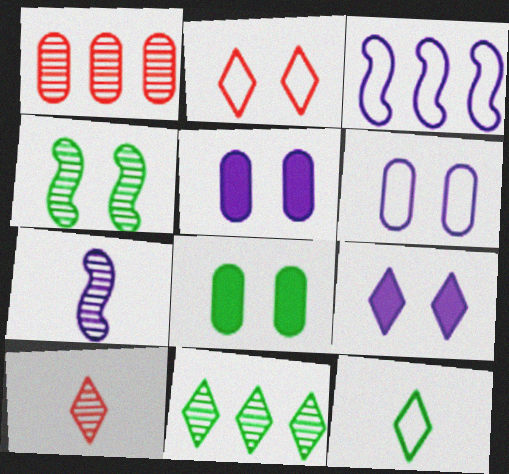[[2, 4, 5], 
[3, 8, 10]]